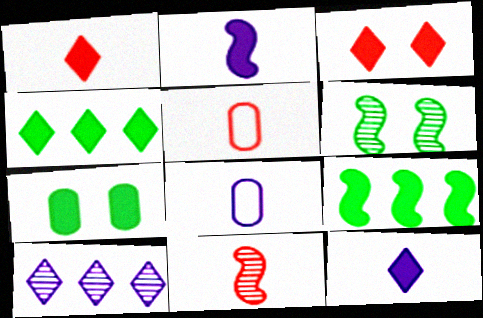[[1, 5, 11], 
[3, 4, 12]]